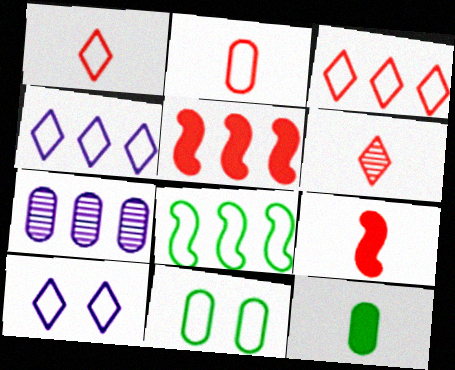[[2, 6, 9], 
[2, 8, 10]]